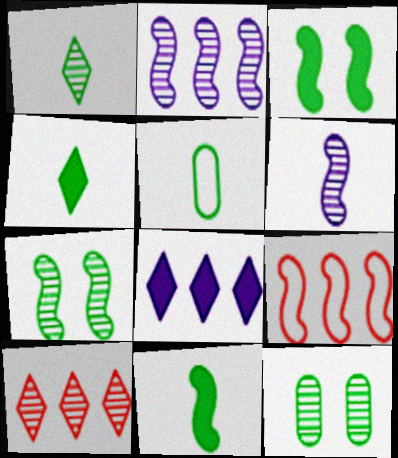[[1, 5, 11], 
[3, 6, 9], 
[6, 10, 12]]